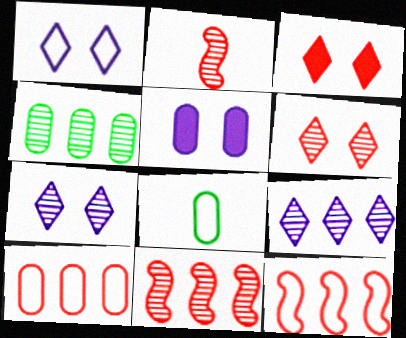[[1, 8, 12], 
[2, 3, 10], 
[2, 4, 7], 
[4, 9, 11]]